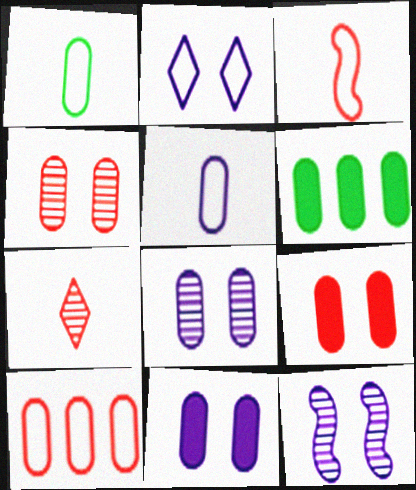[[2, 11, 12], 
[4, 5, 6]]